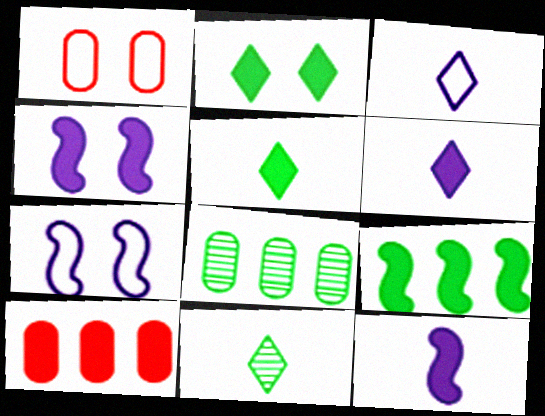[[2, 10, 12], 
[4, 5, 10], 
[7, 10, 11]]